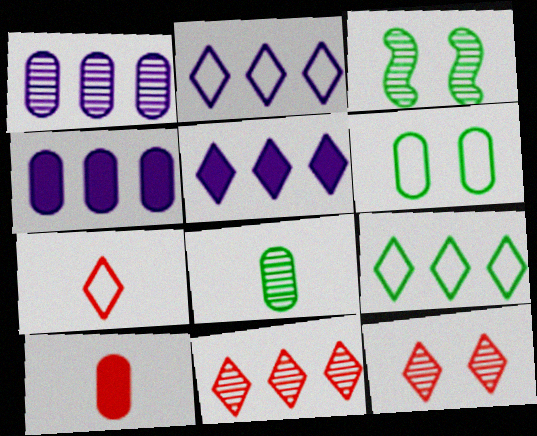[[1, 6, 10], 
[2, 3, 10], 
[3, 4, 7], 
[5, 9, 11]]